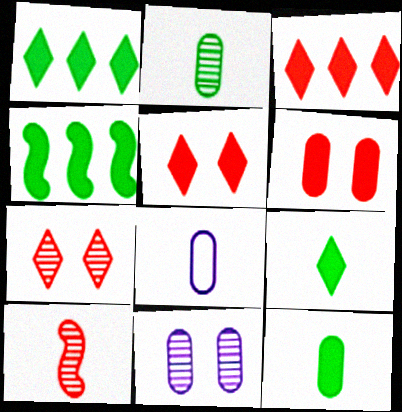[[4, 7, 8], 
[8, 9, 10]]